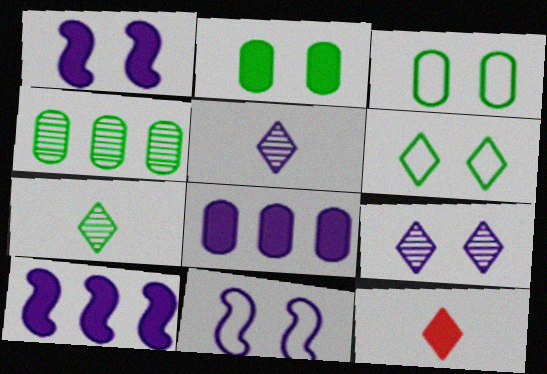[[2, 10, 12], 
[4, 11, 12], 
[5, 8, 11]]